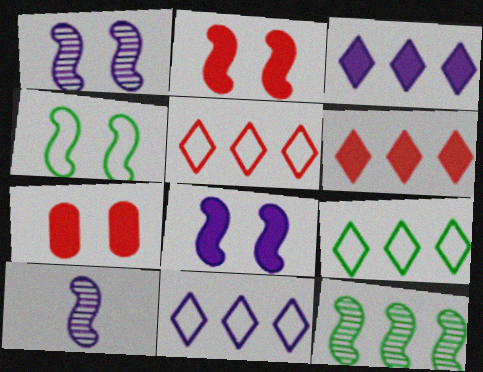[[1, 2, 4], 
[5, 9, 11], 
[7, 9, 10]]